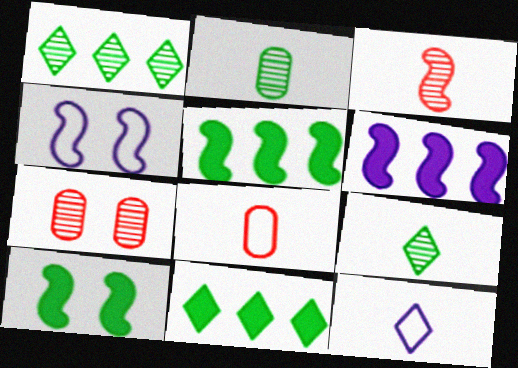[[3, 4, 5], 
[5, 7, 12]]